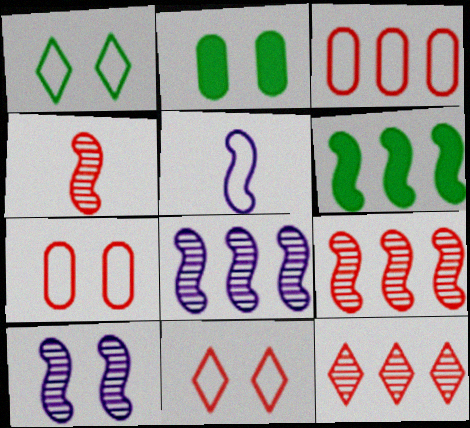[[1, 3, 5], 
[2, 5, 12], 
[2, 10, 11]]